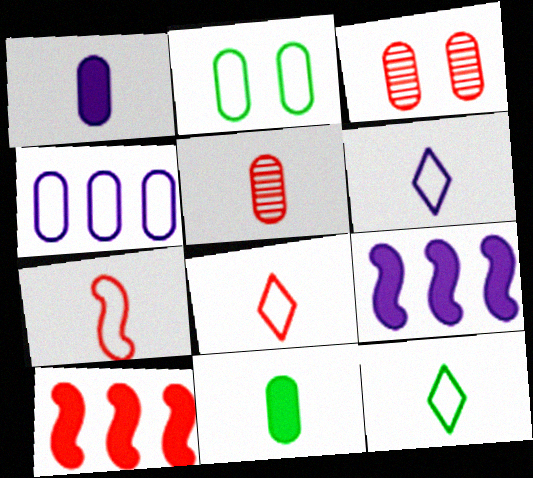[[3, 4, 11], 
[3, 8, 10], 
[3, 9, 12], 
[6, 8, 12]]